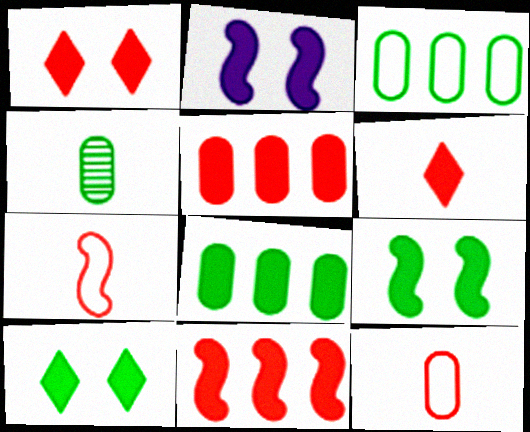[[2, 6, 8]]